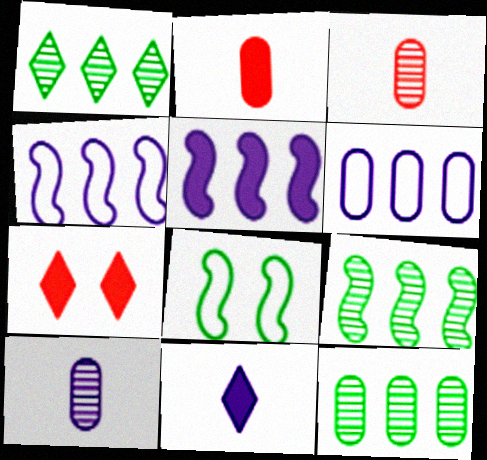[[1, 9, 12]]